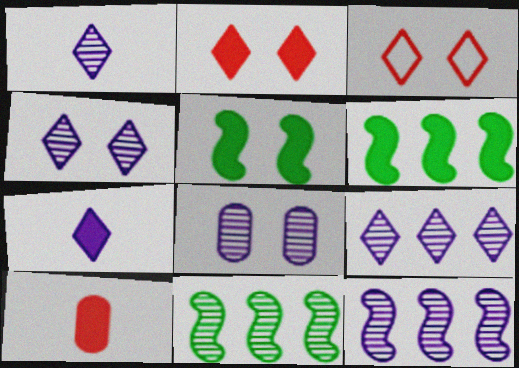[[1, 4, 9], 
[1, 8, 12], 
[3, 5, 8]]